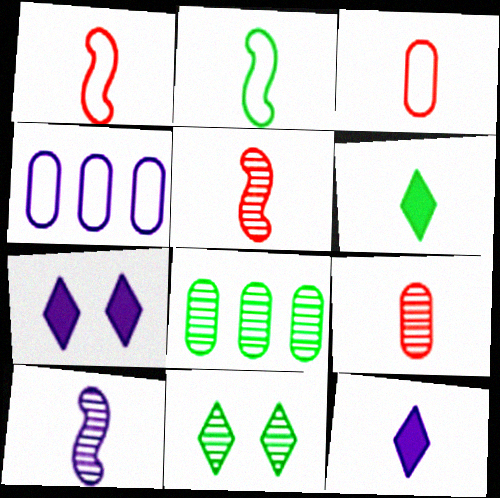[[1, 7, 8], 
[2, 9, 12], 
[3, 6, 10], 
[4, 7, 10]]